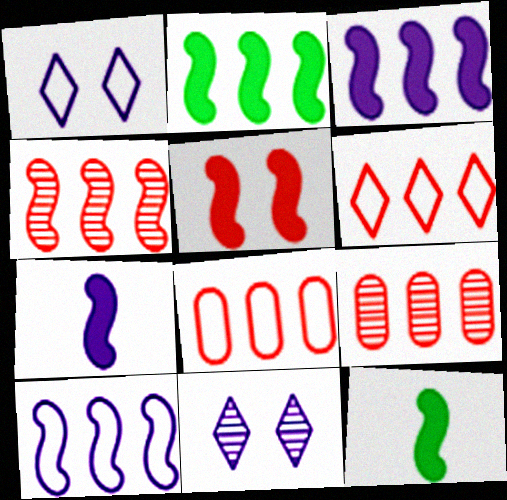[[1, 9, 12], 
[2, 4, 10], 
[2, 5, 7], 
[3, 5, 12], 
[8, 11, 12]]